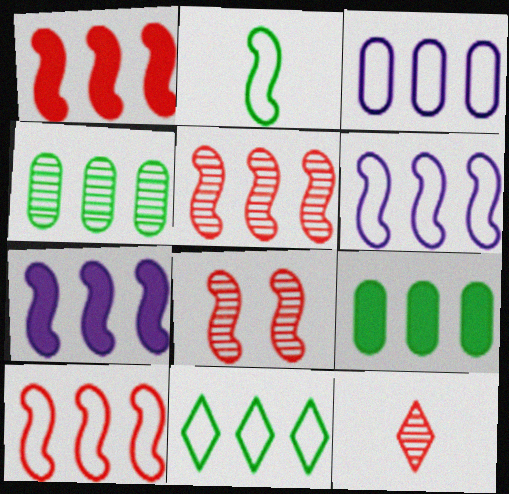[[1, 5, 10], 
[2, 7, 8], 
[3, 10, 11]]